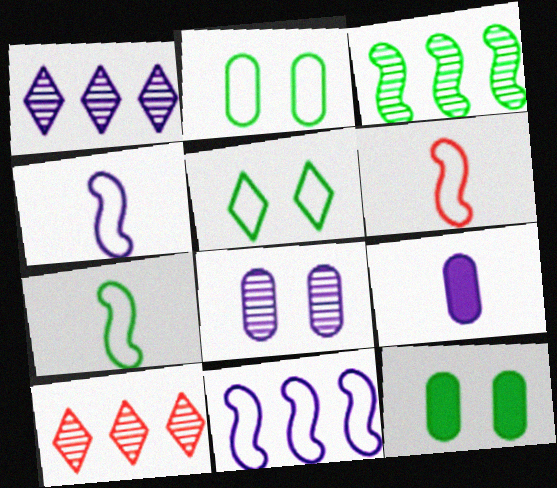[[1, 6, 12], 
[4, 6, 7], 
[4, 10, 12]]